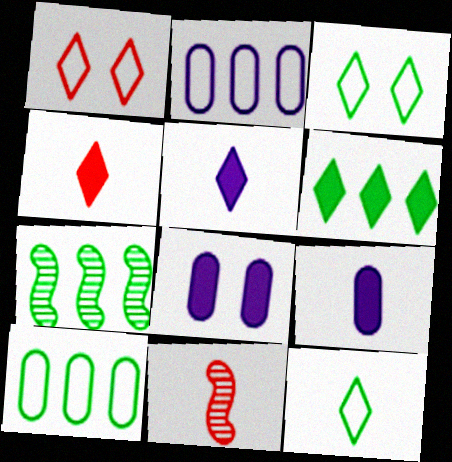[[1, 7, 9], 
[6, 7, 10], 
[9, 11, 12]]